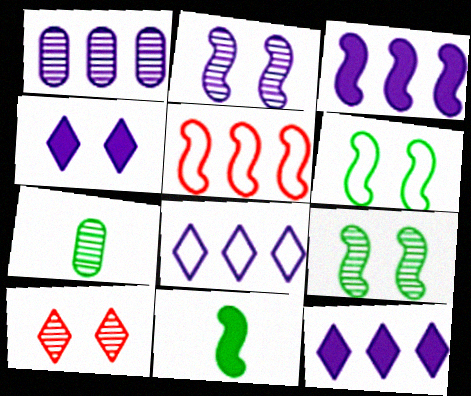[[1, 3, 8], 
[2, 5, 11], 
[4, 5, 7]]